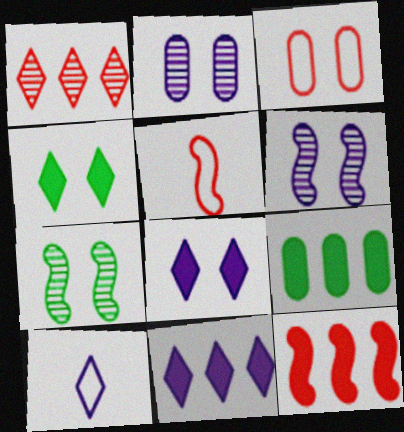[[1, 4, 10], 
[3, 4, 6], 
[3, 7, 8], 
[9, 11, 12]]